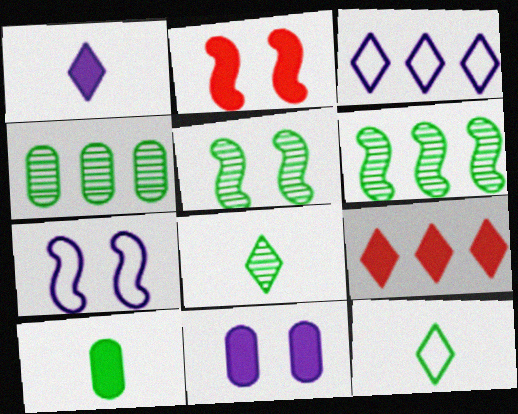[[2, 5, 7], 
[4, 5, 8]]